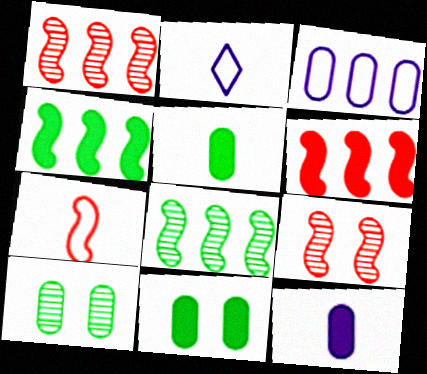[[1, 2, 11], 
[2, 6, 10], 
[6, 7, 9]]